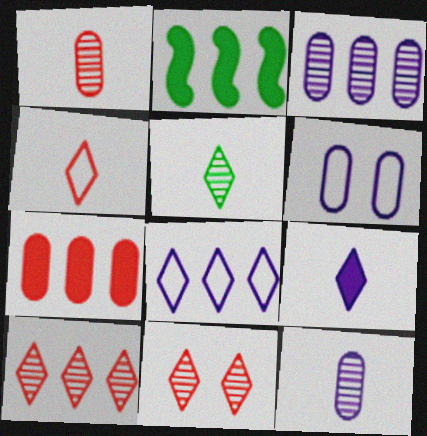[[4, 5, 9]]